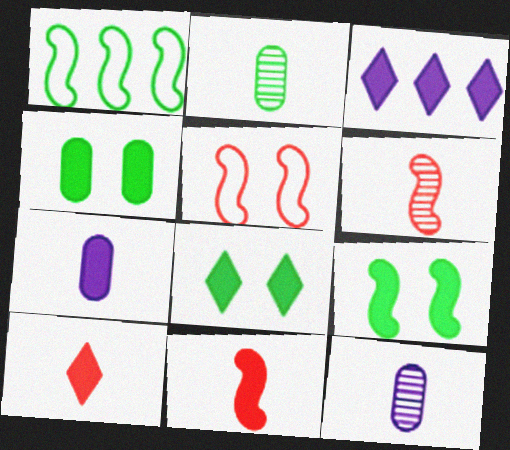[[1, 2, 8], 
[2, 3, 5], 
[3, 4, 11], 
[3, 8, 10], 
[4, 8, 9]]